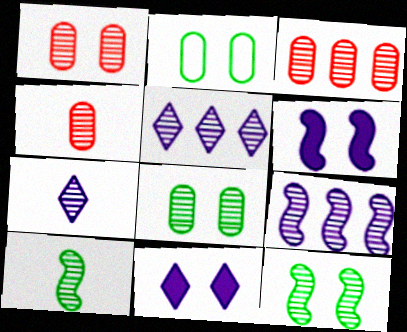[[1, 3, 4], 
[1, 5, 10], 
[3, 7, 12], 
[4, 5, 12], 
[4, 7, 10]]